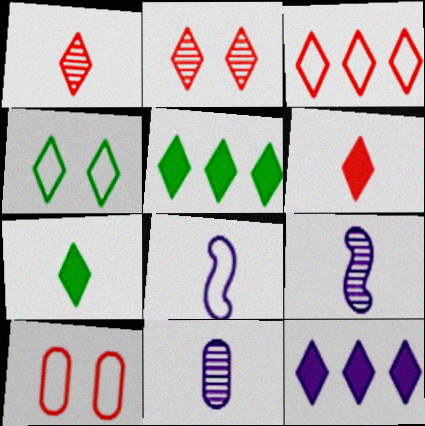[[1, 4, 12], 
[2, 3, 6], 
[5, 9, 10]]